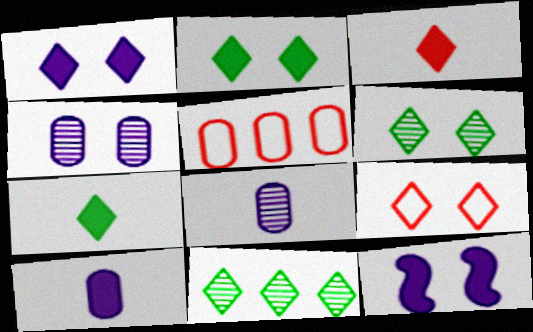[[1, 6, 9]]